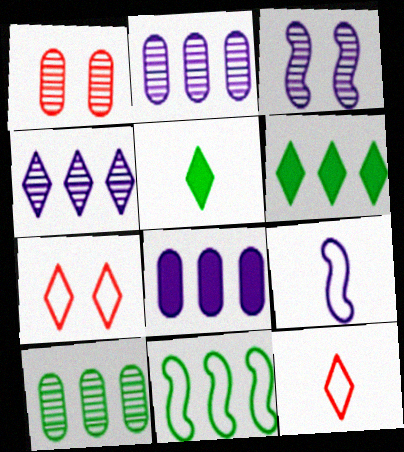[[1, 6, 9], 
[4, 5, 7], 
[6, 10, 11]]